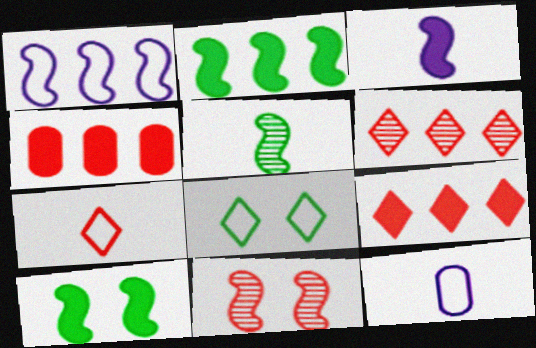[[4, 7, 11], 
[6, 10, 12]]